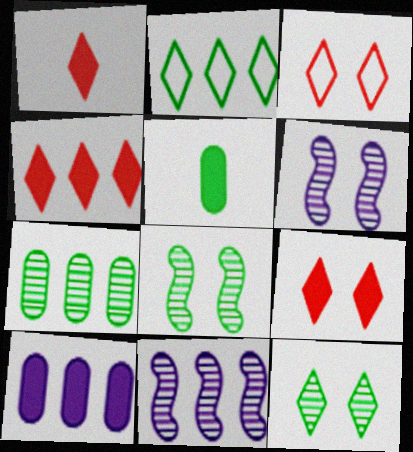[[1, 4, 9], 
[2, 5, 8], 
[3, 5, 11]]